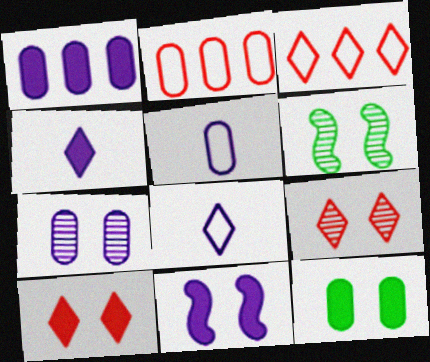[[1, 4, 11], 
[1, 5, 7], 
[2, 4, 6], 
[6, 7, 9], 
[10, 11, 12]]